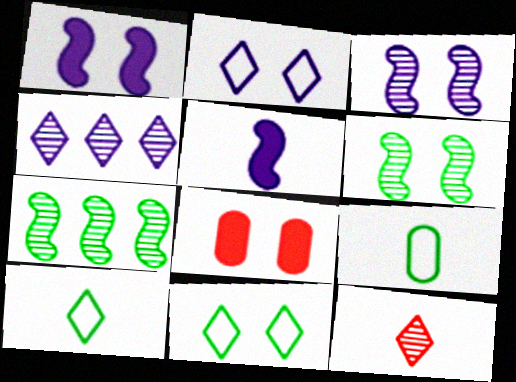[[2, 6, 8], 
[3, 8, 11], 
[5, 9, 12]]